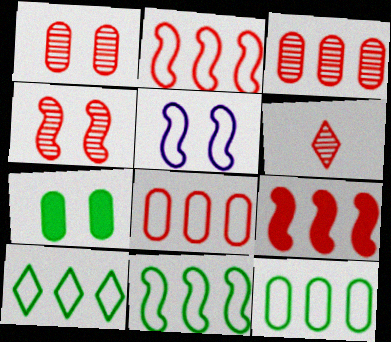[[3, 4, 6], 
[10, 11, 12]]